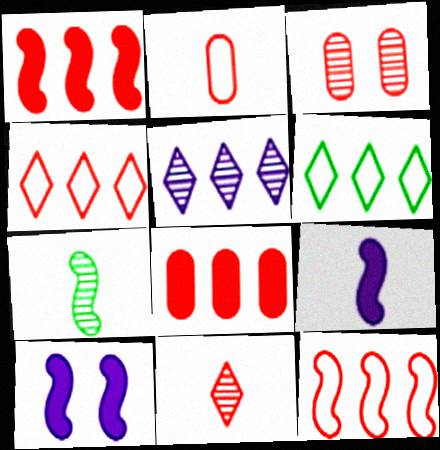[[2, 3, 8], 
[3, 5, 7], 
[3, 6, 9], 
[7, 10, 12]]